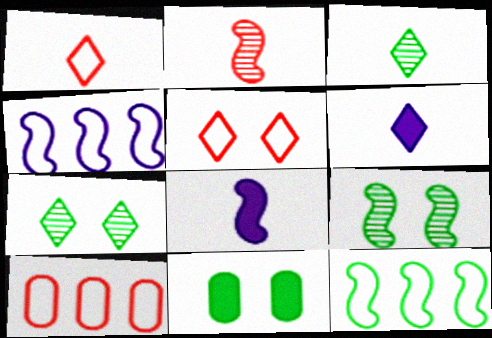[[1, 3, 6], 
[3, 11, 12], 
[6, 9, 10], 
[7, 8, 10]]